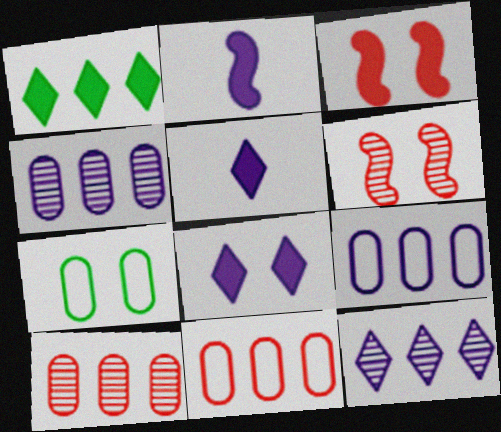[[6, 7, 8]]